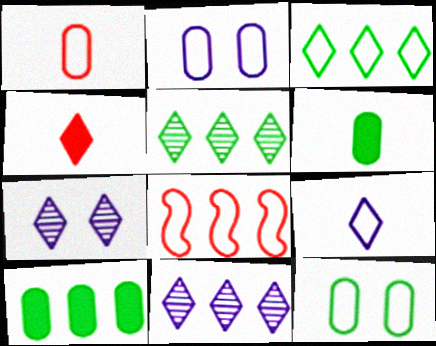[[3, 4, 7], 
[6, 7, 8], 
[8, 9, 12], 
[8, 10, 11]]